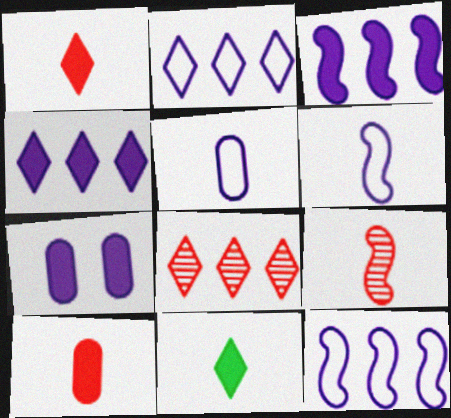[[5, 9, 11]]